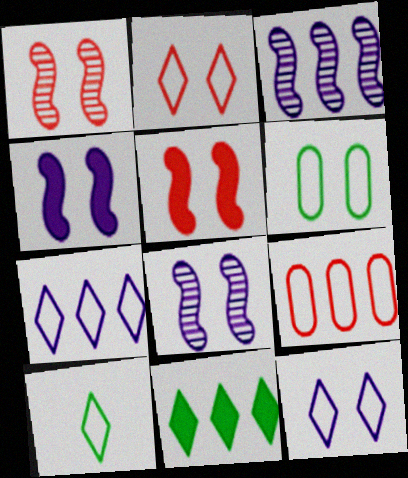[[2, 7, 10], 
[3, 9, 11]]